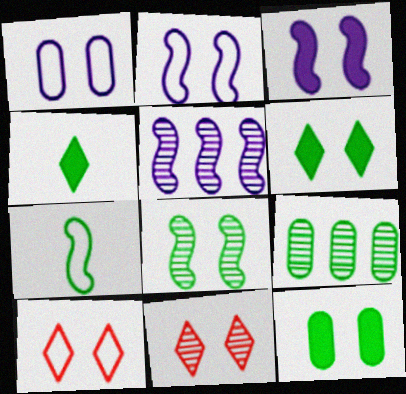[[2, 11, 12], 
[6, 7, 9]]